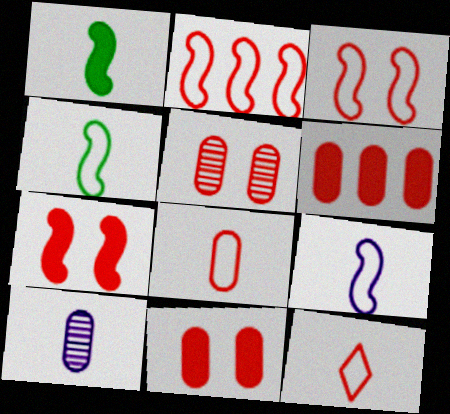[[1, 10, 12], 
[5, 6, 8]]